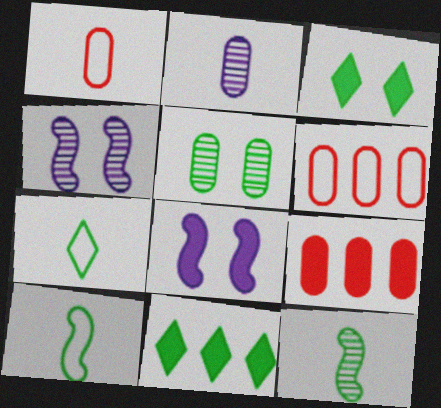[[1, 4, 11], 
[4, 7, 9], 
[5, 10, 11]]